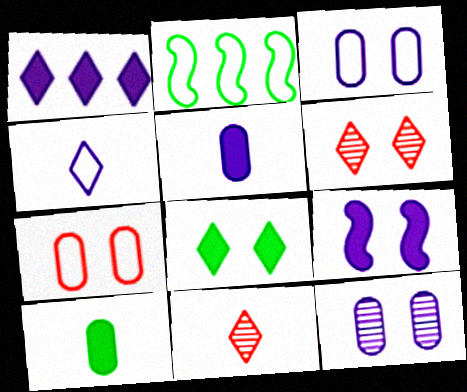[[1, 5, 9], 
[2, 4, 7], 
[2, 5, 6]]